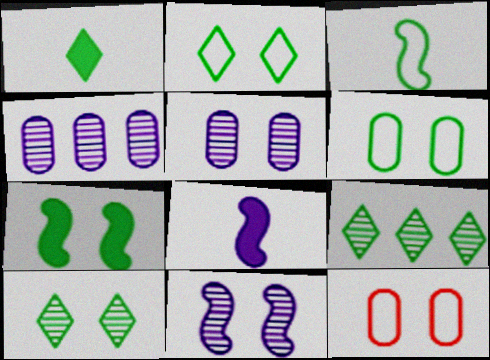[[1, 2, 9], 
[6, 7, 10], 
[8, 9, 12]]